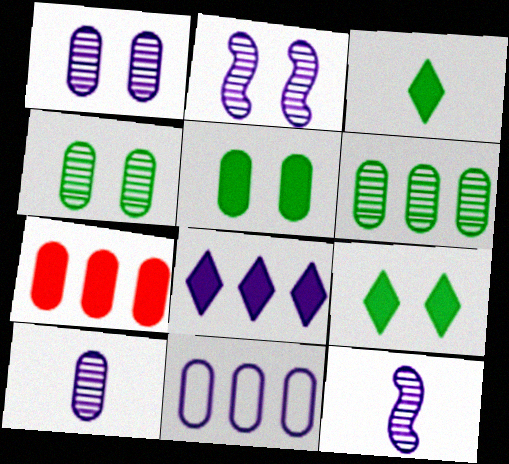[[6, 7, 11]]